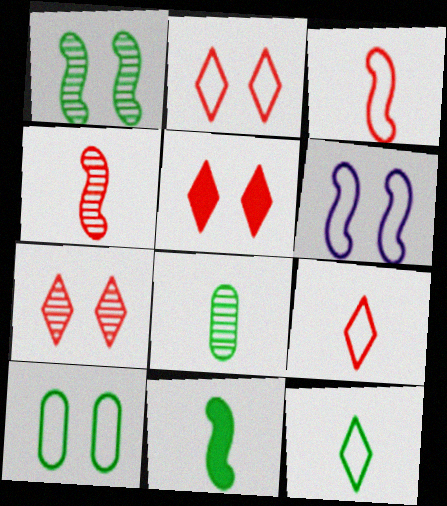[[2, 5, 7], 
[2, 6, 10], 
[8, 11, 12]]